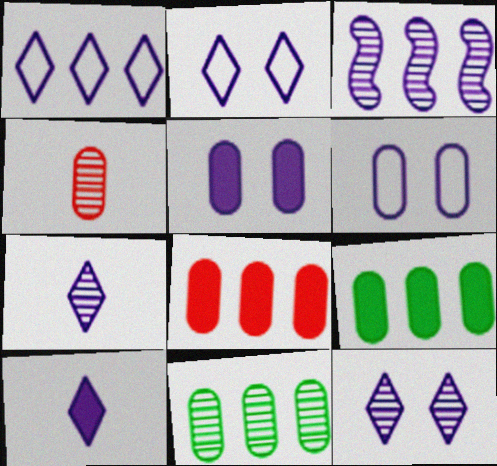[[1, 10, 12], 
[3, 6, 10], 
[4, 6, 9]]